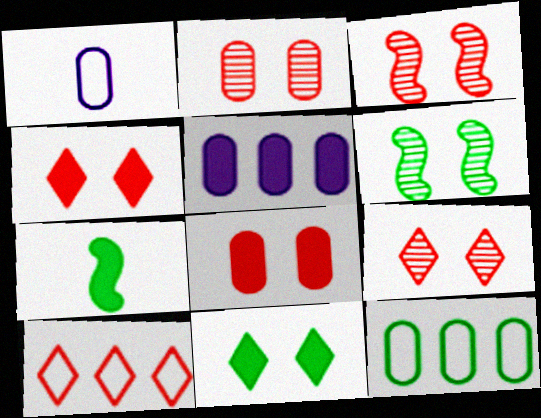[[2, 3, 9], 
[4, 5, 7]]